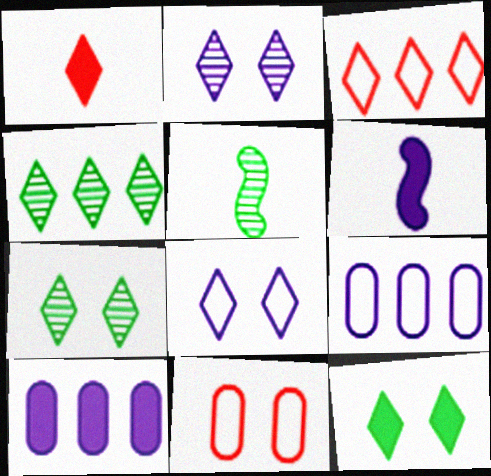[[1, 4, 8], 
[2, 6, 9], 
[4, 6, 11]]